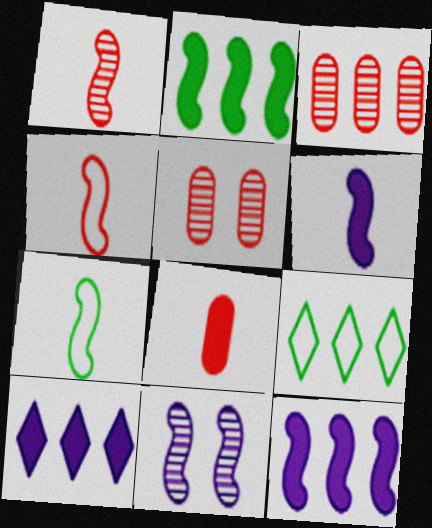[[1, 6, 7], 
[2, 4, 11], 
[3, 9, 12], 
[5, 6, 9], 
[5, 7, 10], 
[8, 9, 11]]